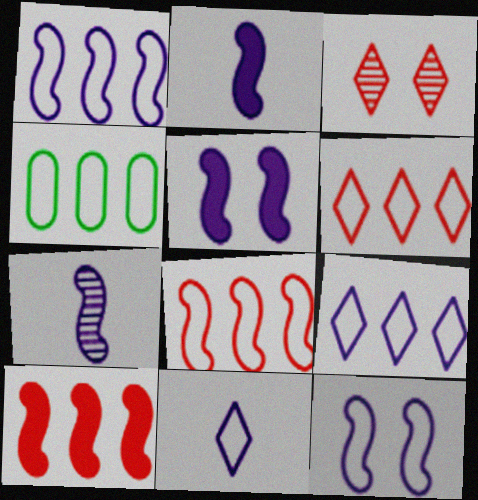[[1, 4, 6], 
[1, 5, 7], 
[2, 3, 4], 
[4, 8, 9]]